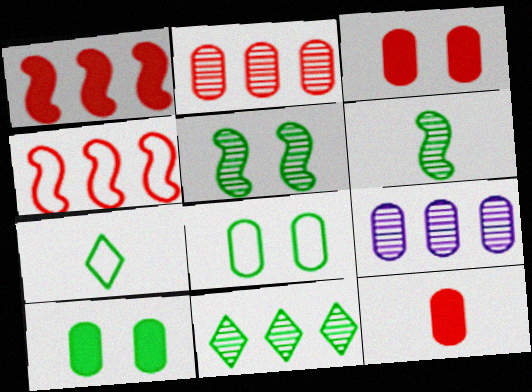[[8, 9, 12]]